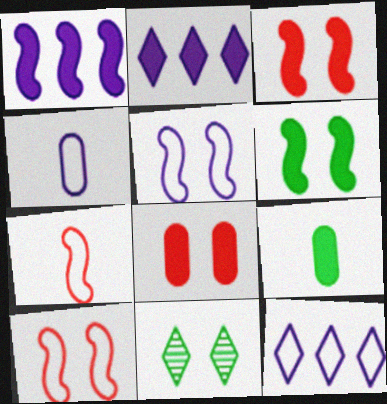[[2, 3, 9], 
[4, 5, 12], 
[5, 8, 11]]